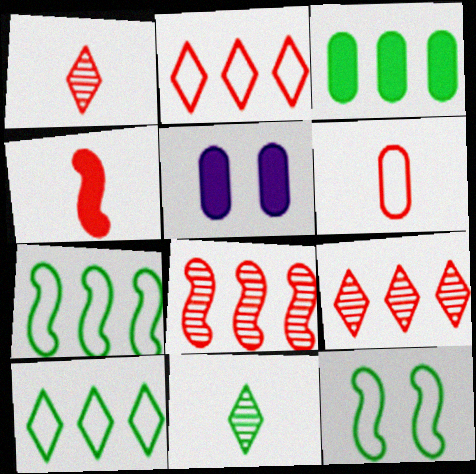[[1, 4, 6], 
[1, 5, 7], 
[3, 11, 12]]